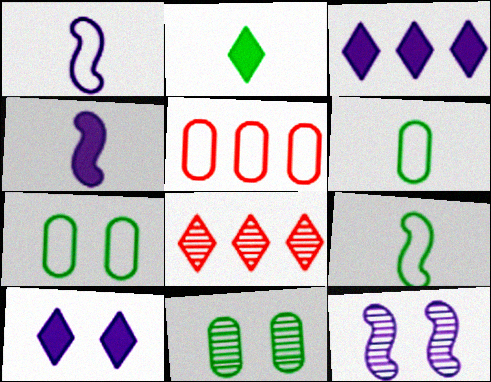[[2, 5, 12], 
[4, 7, 8]]